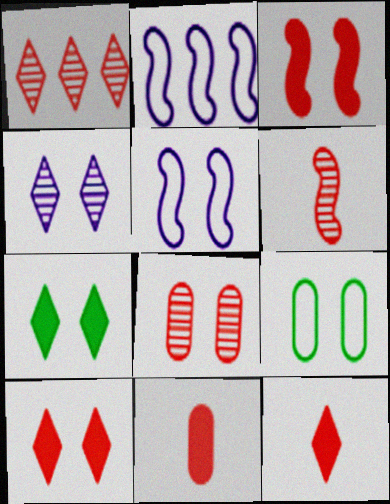[[1, 6, 8], 
[3, 4, 9], 
[5, 7, 8]]